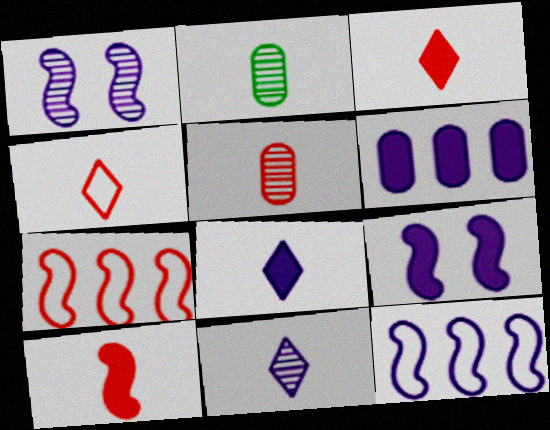[[4, 5, 10], 
[6, 8, 9]]